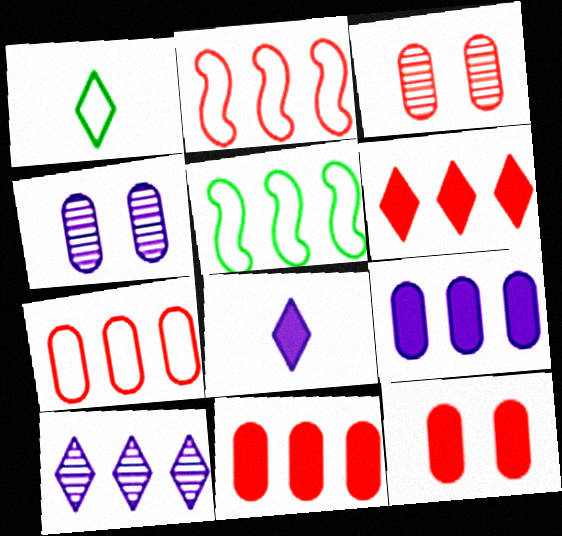[[3, 5, 8], 
[5, 10, 11]]